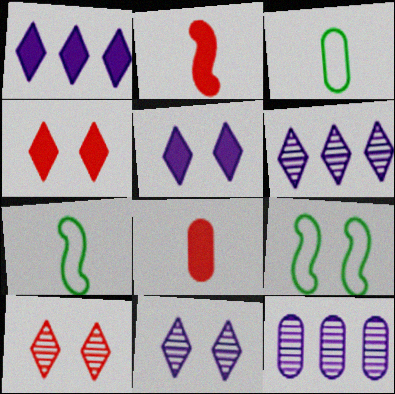[[4, 7, 12], 
[6, 8, 9]]